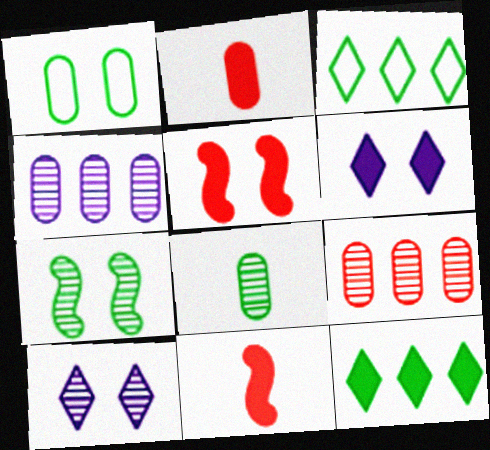[[1, 2, 4], 
[1, 5, 10]]